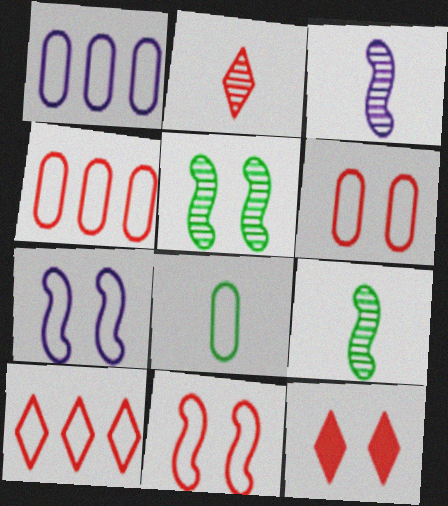[[1, 6, 8], 
[1, 9, 12], 
[2, 10, 12], 
[7, 8, 10]]